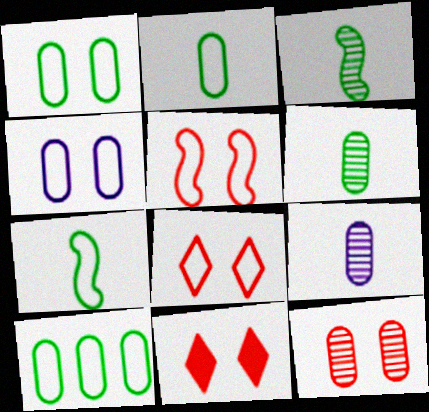[[1, 2, 10], 
[5, 11, 12]]